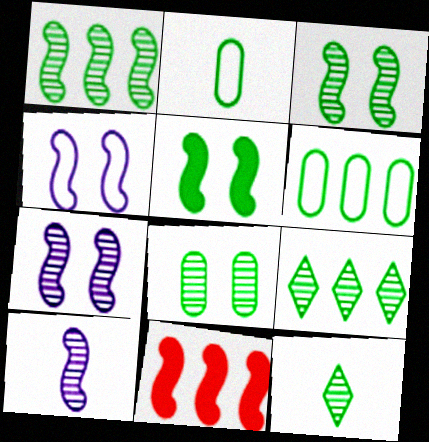[[1, 8, 12], 
[2, 5, 9], 
[5, 6, 12]]